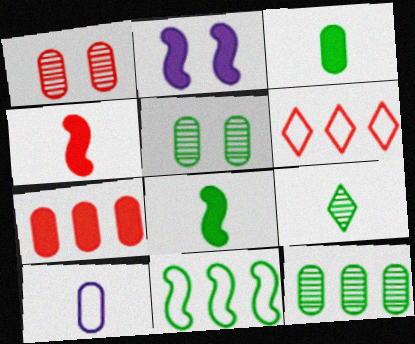[[1, 4, 6], 
[4, 9, 10], 
[5, 7, 10]]